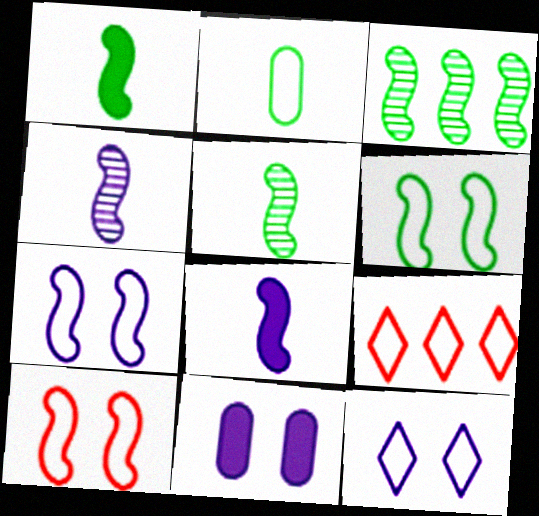[[1, 3, 6], 
[2, 7, 9], 
[3, 8, 10], 
[5, 9, 11], 
[6, 7, 10]]